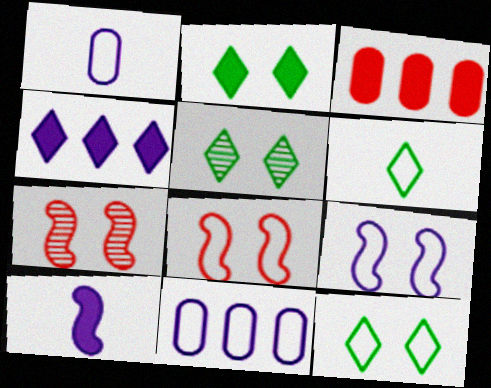[[2, 3, 10], 
[2, 5, 12], 
[6, 8, 11]]